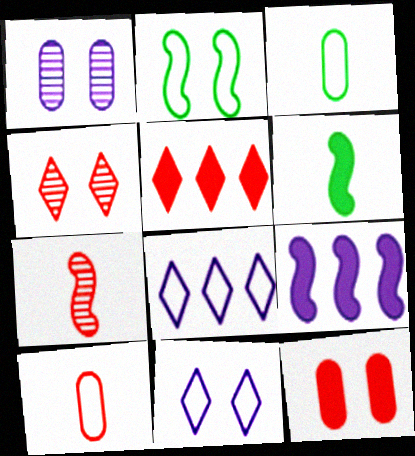[[2, 7, 9], 
[2, 8, 10], 
[3, 4, 9]]